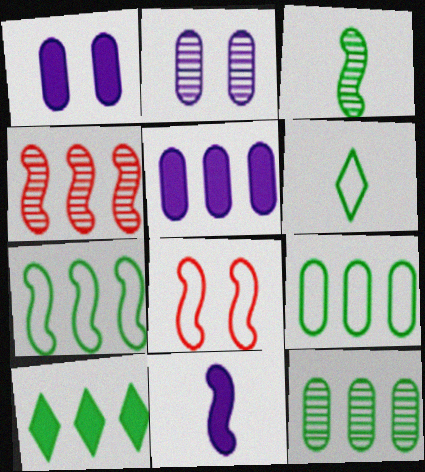[[1, 4, 6], 
[7, 10, 12]]